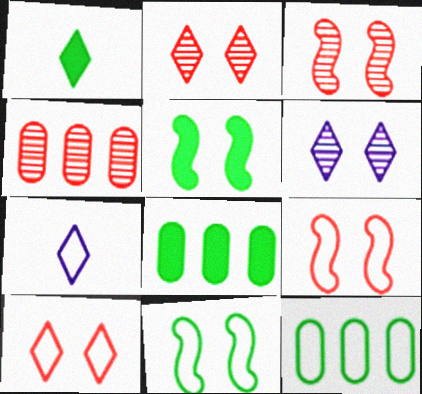[[1, 5, 8], 
[3, 7, 8], 
[4, 5, 7], 
[7, 9, 12]]